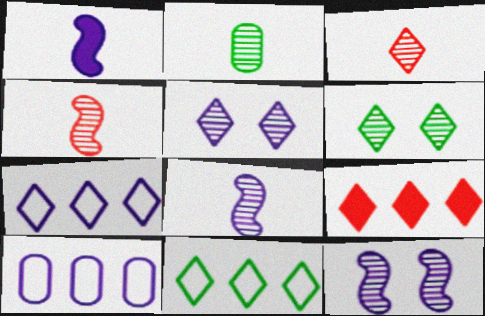[[1, 5, 10], 
[2, 3, 8]]